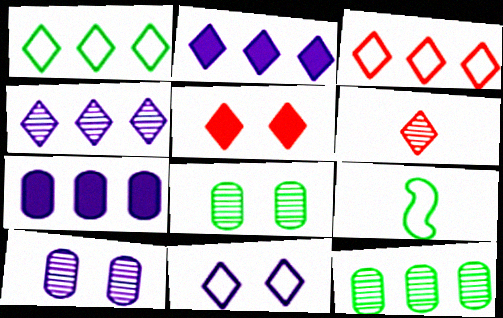[[3, 5, 6]]